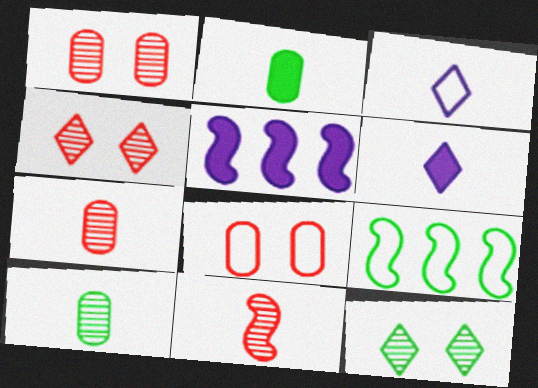[[1, 6, 9], 
[2, 3, 11], 
[2, 9, 12], 
[3, 8, 9]]